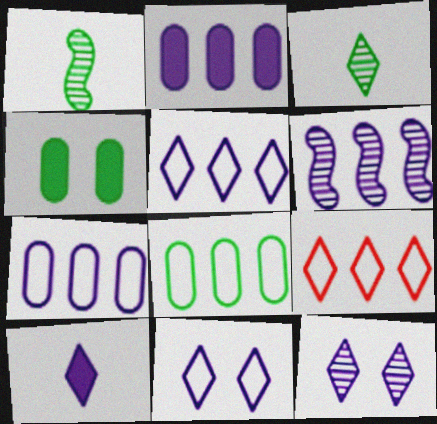[[2, 5, 6], 
[5, 10, 12]]